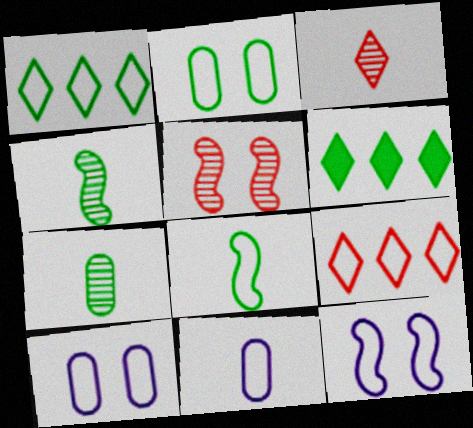[[1, 2, 8], 
[2, 4, 6], 
[5, 6, 11], 
[8, 9, 10]]